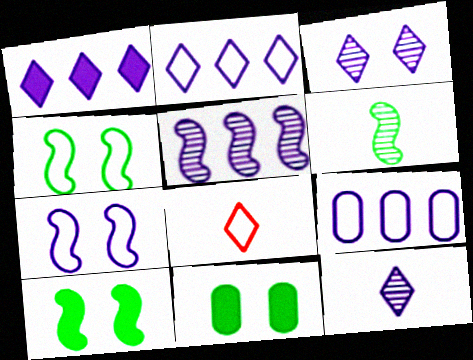[[1, 5, 9], 
[4, 8, 9], 
[5, 8, 11]]